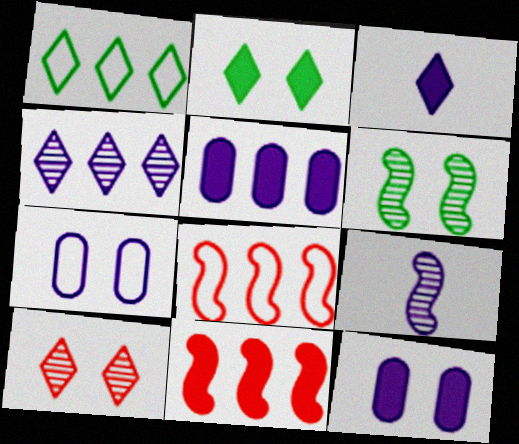[[1, 3, 10]]